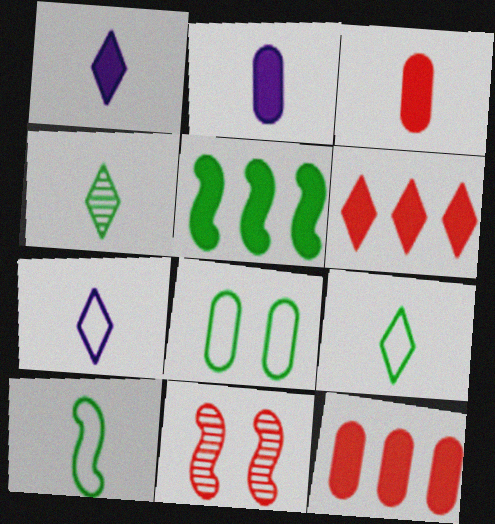[[4, 5, 8]]